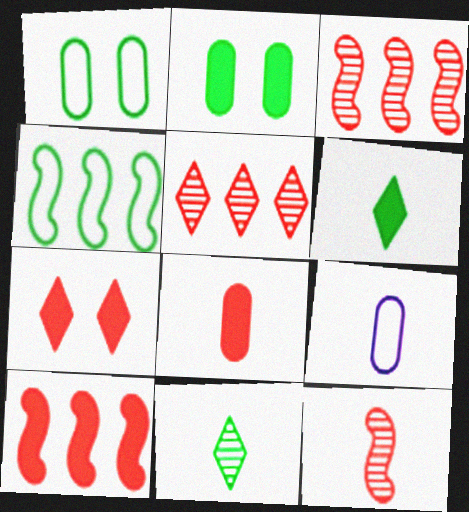[[2, 4, 11], 
[6, 9, 12], 
[7, 8, 10]]